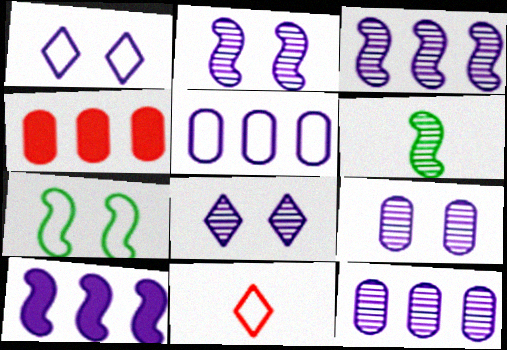[[1, 4, 6], 
[2, 8, 9], 
[5, 7, 11]]